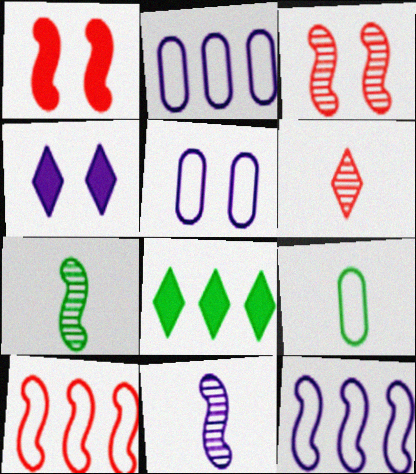[[1, 7, 12], 
[2, 4, 11]]